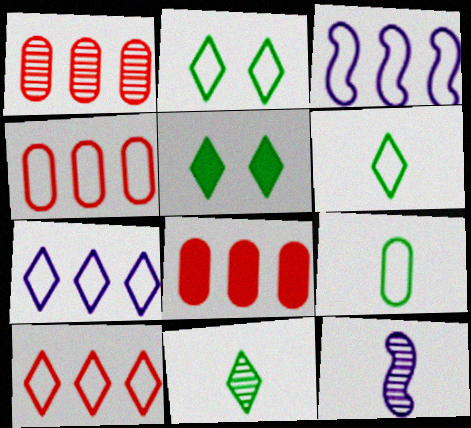[[1, 4, 8], 
[2, 8, 12], 
[4, 5, 12]]